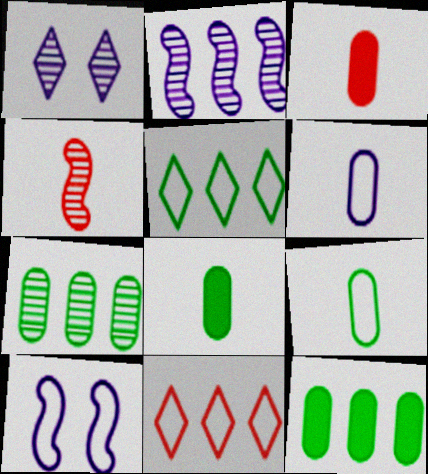[[1, 4, 7], 
[2, 11, 12], 
[9, 10, 11]]